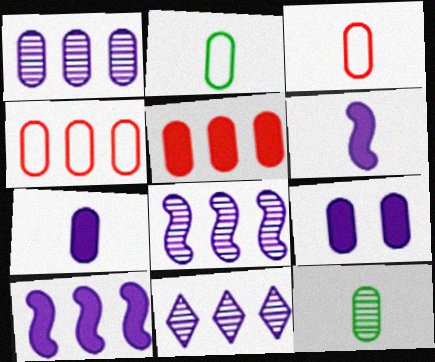[[1, 8, 11], 
[3, 7, 12], 
[4, 9, 12]]